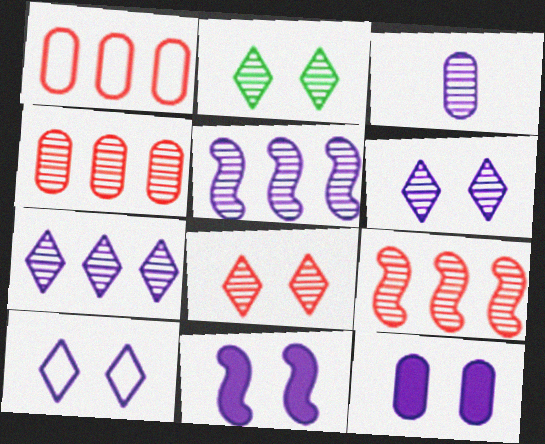[[2, 3, 9], 
[2, 6, 8], 
[3, 5, 6]]